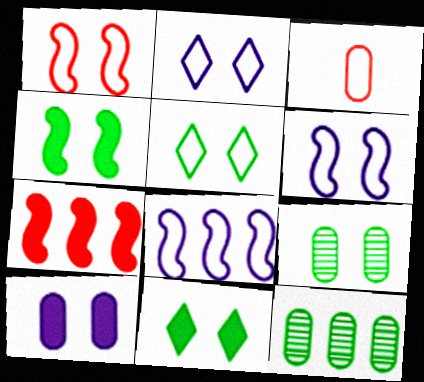[[3, 5, 8], 
[3, 10, 12], 
[4, 5, 9]]